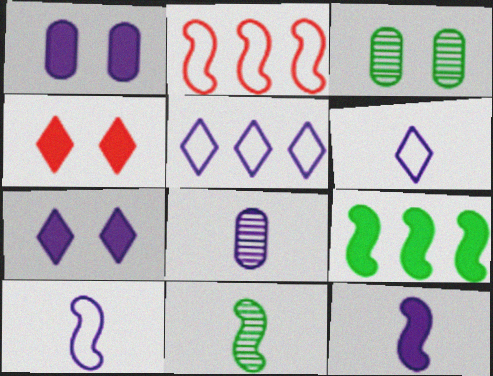[[6, 8, 12]]